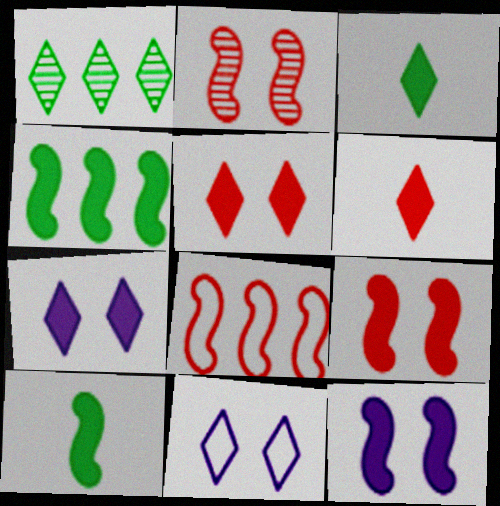[[1, 6, 11]]